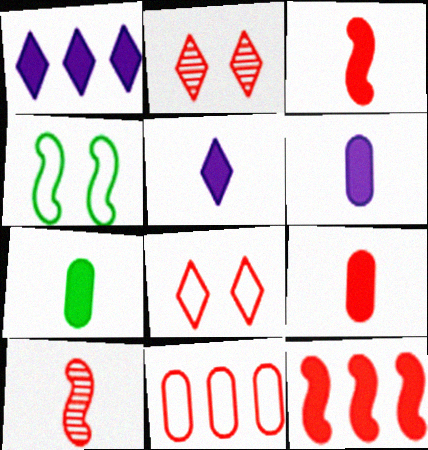[[2, 3, 11], 
[3, 5, 7], 
[6, 7, 9]]